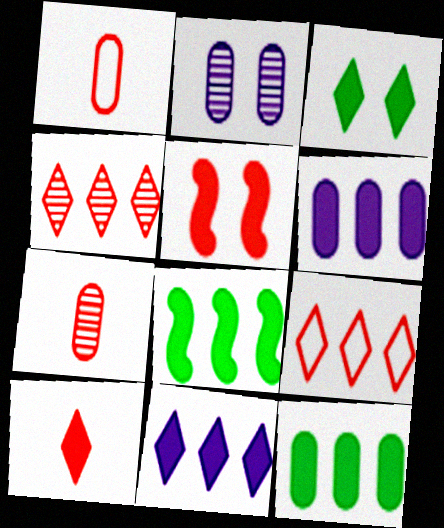[[1, 2, 12], 
[1, 4, 5], 
[3, 10, 11], 
[5, 7, 9]]